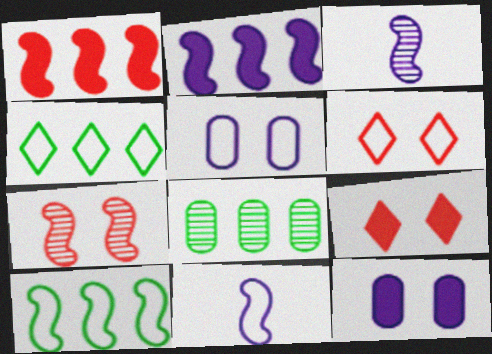[[8, 9, 11]]